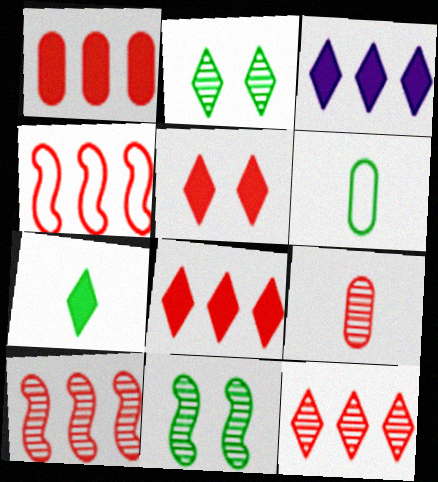[[1, 4, 12], 
[3, 5, 7], 
[4, 5, 9]]